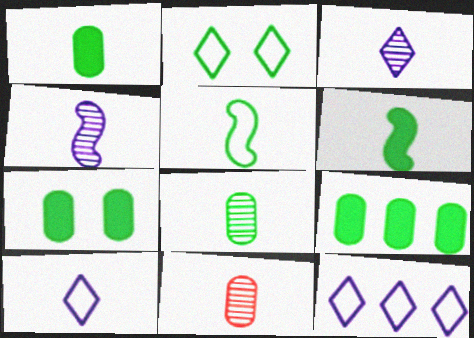[[1, 7, 9], 
[6, 10, 11]]